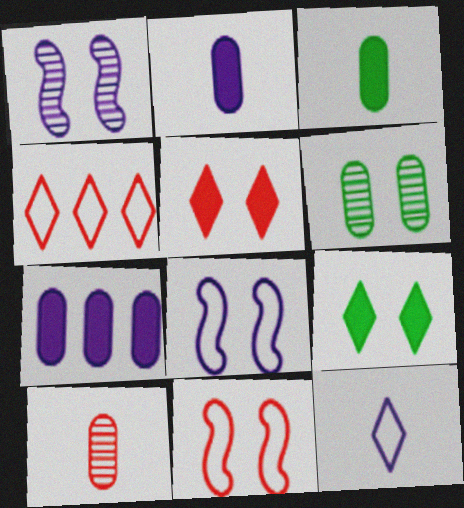[[1, 3, 4], 
[1, 7, 12], 
[5, 6, 8]]